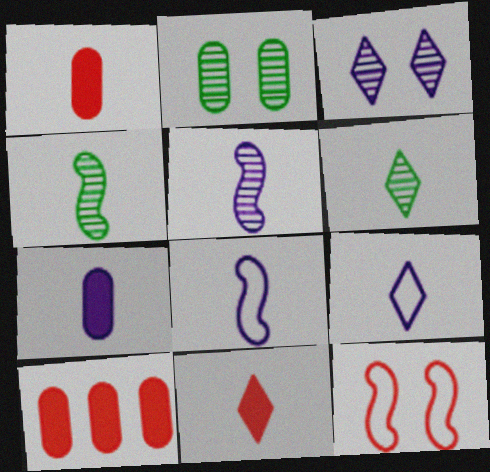[[1, 4, 9], 
[1, 6, 8], 
[5, 7, 9], 
[6, 9, 11]]